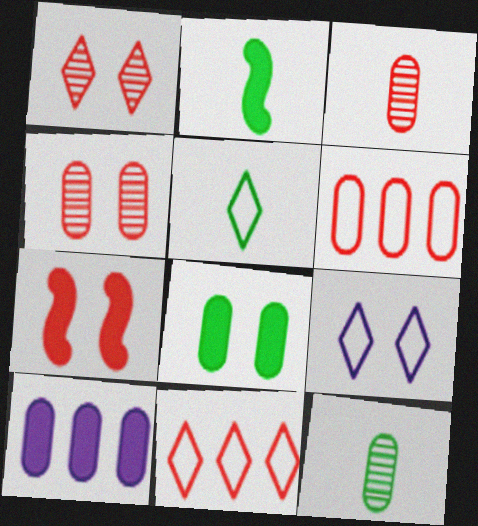[[2, 5, 12], 
[3, 7, 11], 
[5, 9, 11]]